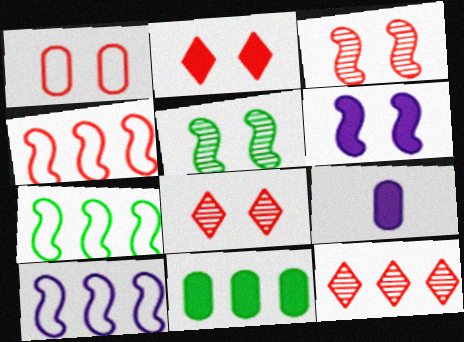[[1, 2, 3], 
[4, 7, 10], 
[7, 8, 9], 
[10, 11, 12]]